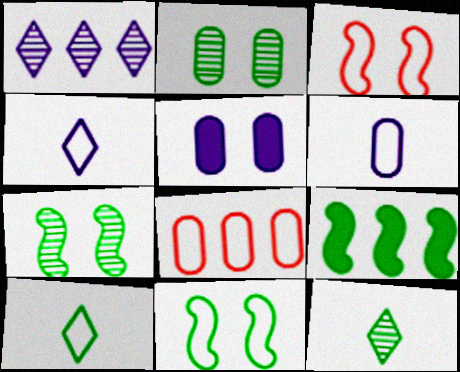[[1, 8, 9], 
[2, 9, 10], 
[4, 8, 11]]